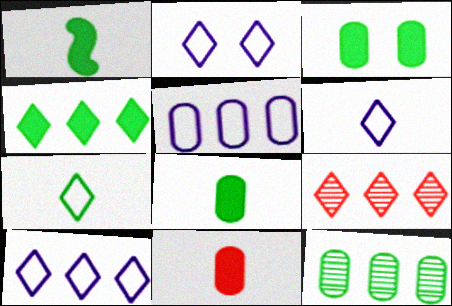[[1, 3, 4], 
[2, 6, 10], 
[4, 9, 10]]